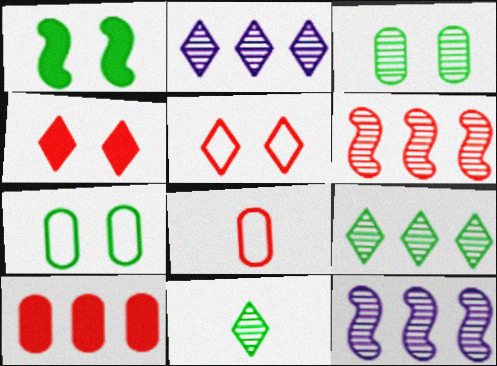[[1, 2, 8], 
[4, 6, 8]]